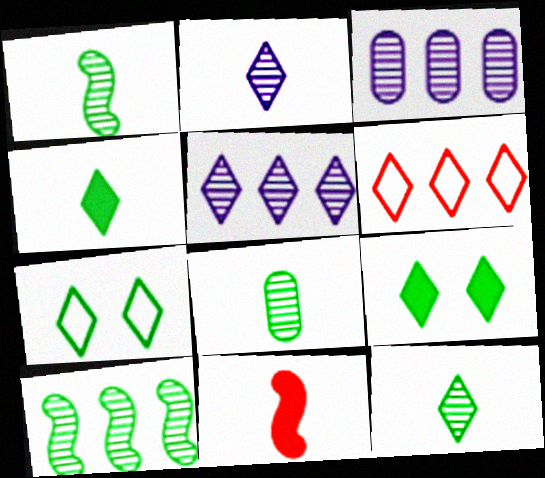[[1, 8, 12], 
[2, 6, 9], 
[3, 7, 11]]